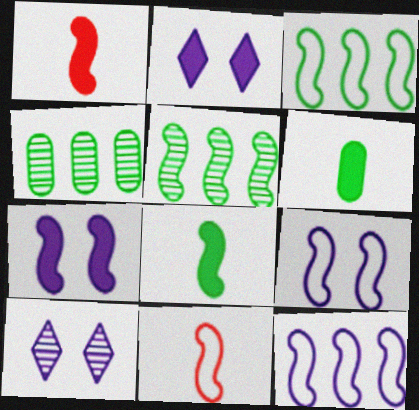[[1, 5, 9], 
[2, 4, 11], 
[3, 9, 11], 
[5, 7, 11]]